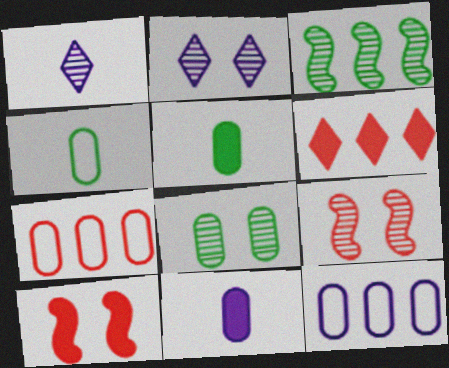[[2, 8, 9], 
[3, 6, 12], 
[7, 8, 11]]